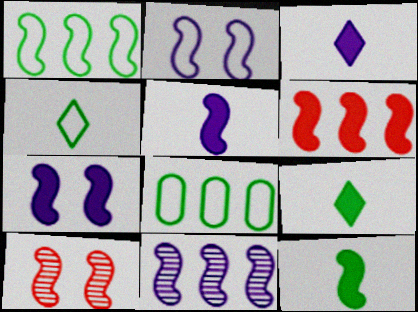[[1, 5, 10], 
[1, 6, 11], 
[2, 5, 11], 
[3, 8, 10], 
[6, 7, 12]]